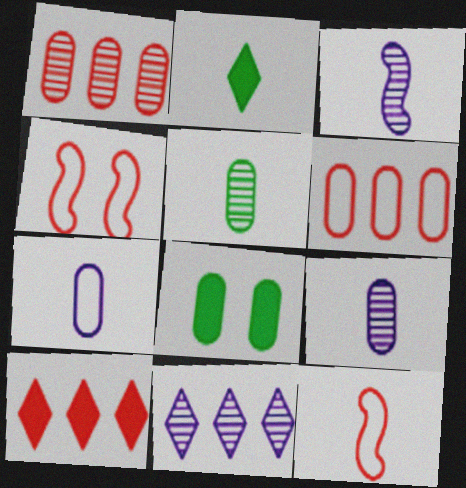[[1, 7, 8], 
[2, 9, 12], 
[6, 8, 9], 
[8, 11, 12]]